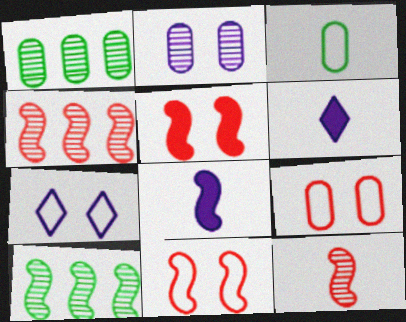[[1, 6, 11], 
[3, 6, 12], 
[6, 9, 10], 
[8, 10, 11]]